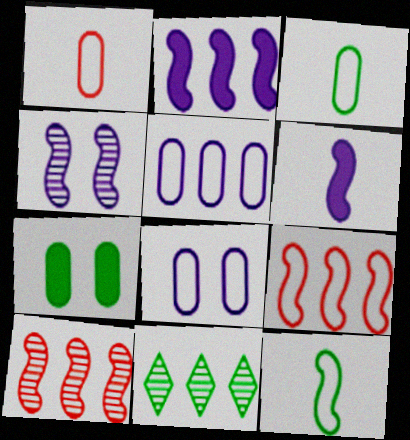[[7, 11, 12]]